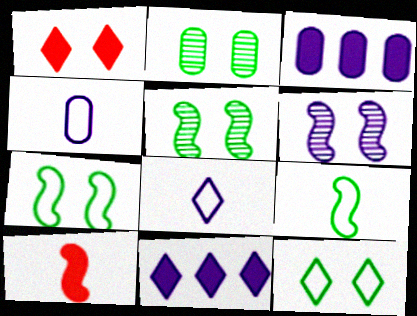[[3, 6, 8], 
[4, 6, 11]]